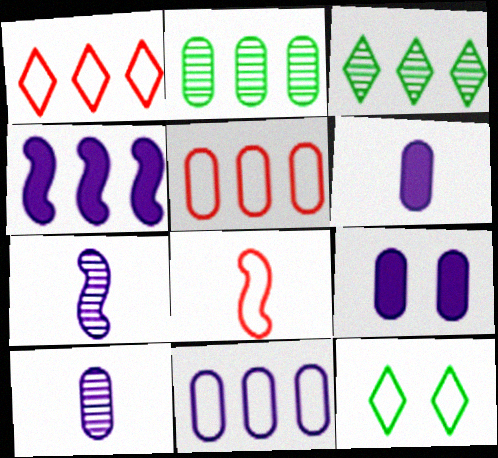[[1, 2, 4], 
[3, 4, 5], 
[3, 8, 9], 
[8, 11, 12], 
[9, 10, 11]]